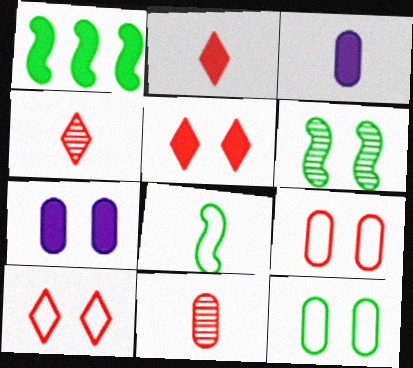[[1, 2, 7], 
[1, 3, 5], 
[1, 6, 8], 
[3, 4, 8], 
[6, 7, 10]]